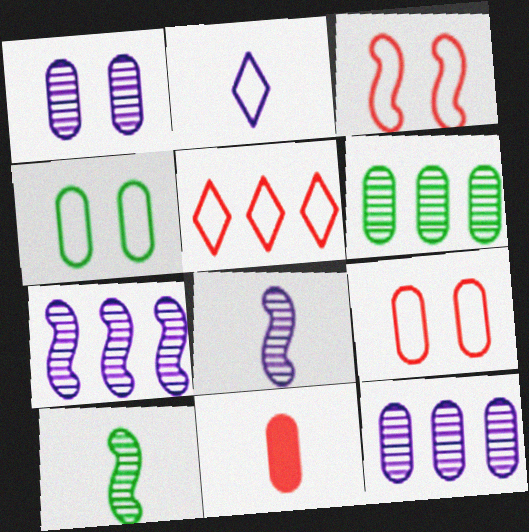[[2, 10, 11], 
[4, 11, 12]]